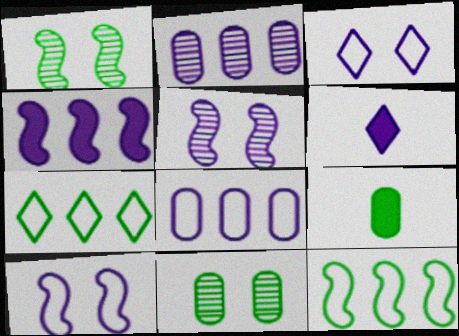[[1, 7, 9], 
[2, 6, 10], 
[5, 6, 8]]